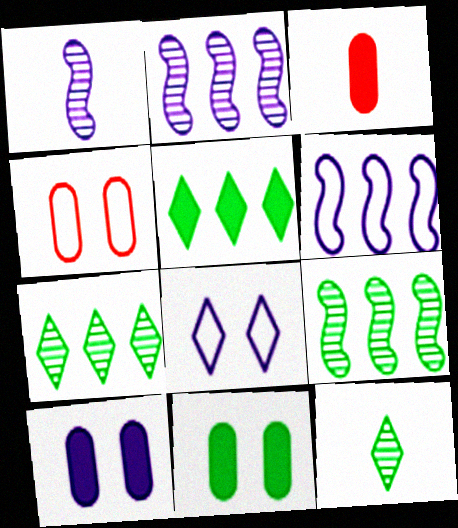[[1, 4, 5], 
[3, 8, 9]]